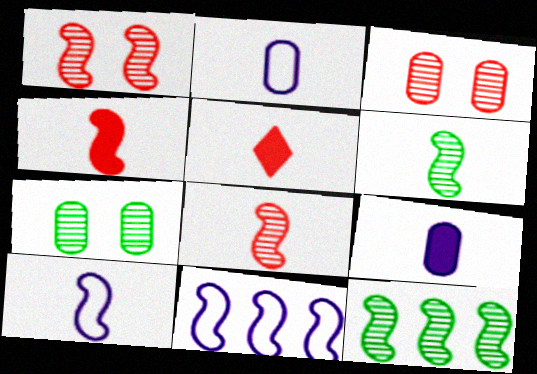[[2, 5, 6], 
[4, 6, 10], 
[5, 7, 11]]